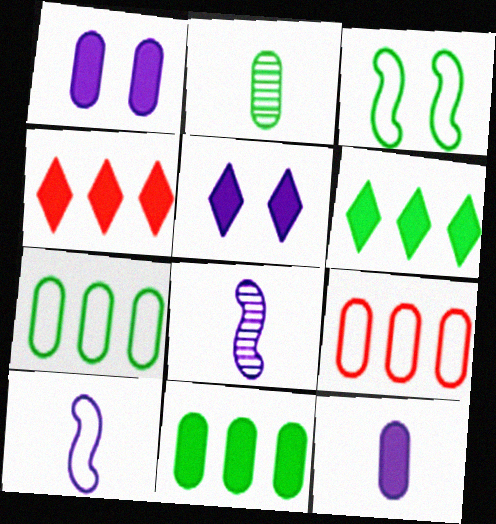[[1, 2, 9], 
[2, 3, 6]]